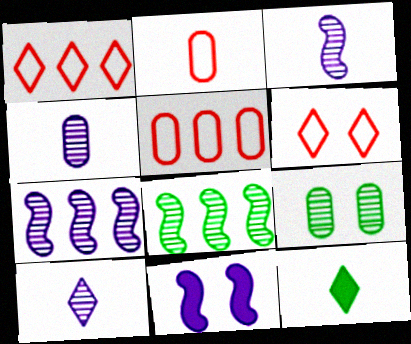[[2, 3, 12], 
[3, 4, 10], 
[6, 9, 11]]